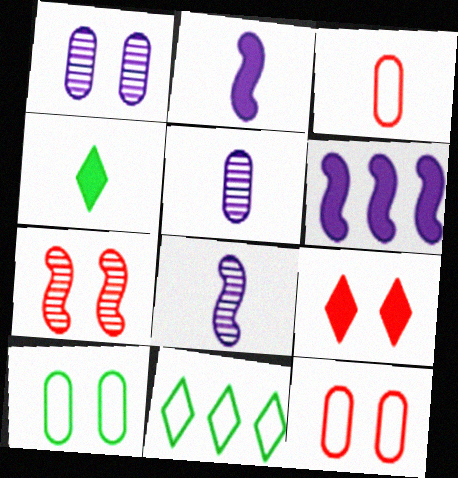[[3, 4, 8], 
[7, 9, 12]]